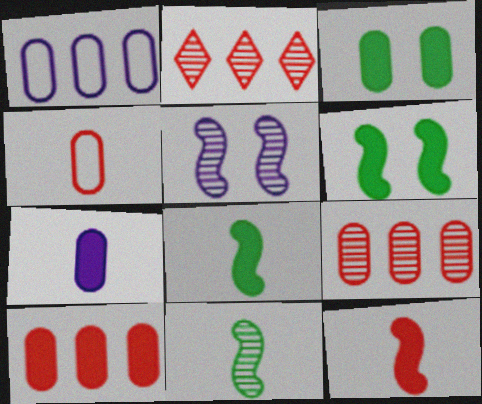[[3, 7, 10]]